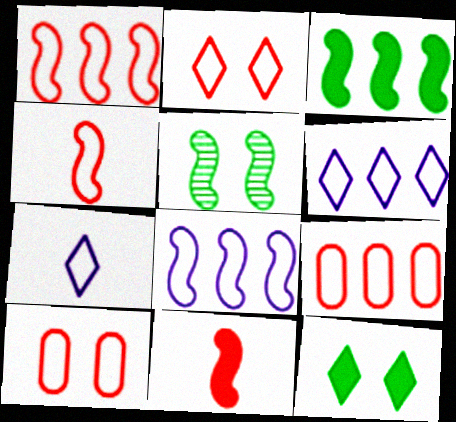[[2, 4, 9], 
[5, 8, 11]]